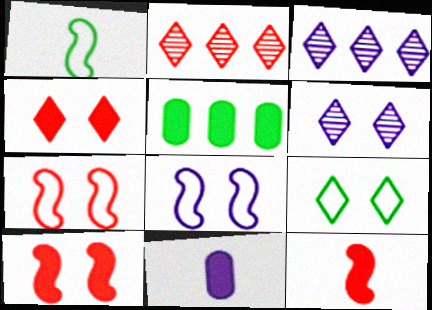[[3, 8, 11], 
[4, 6, 9]]